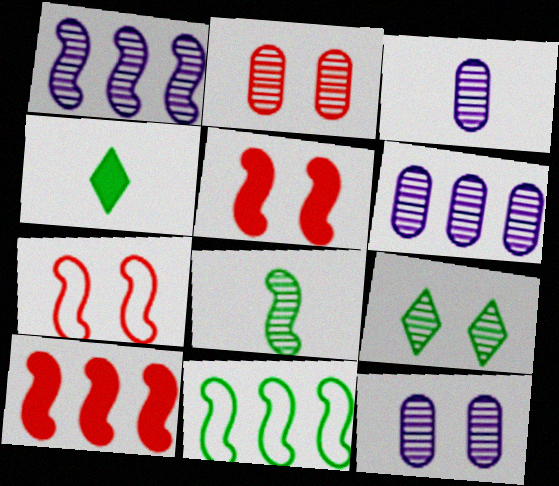[[1, 10, 11], 
[3, 6, 12], 
[4, 6, 7]]